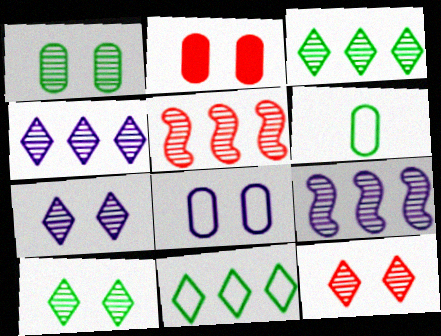[[1, 2, 8], 
[7, 10, 12]]